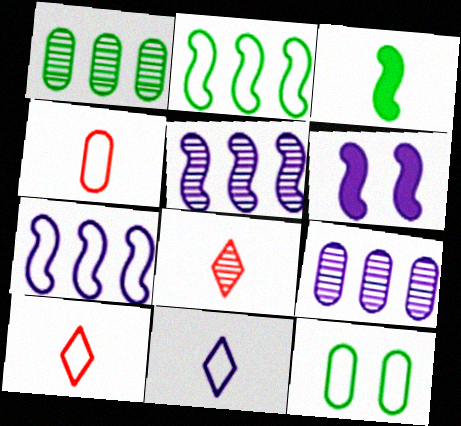[[1, 6, 10], 
[6, 9, 11], 
[7, 10, 12]]